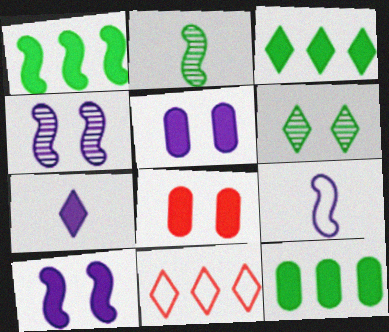[[1, 3, 12], 
[1, 7, 8], 
[2, 5, 11], 
[6, 7, 11]]